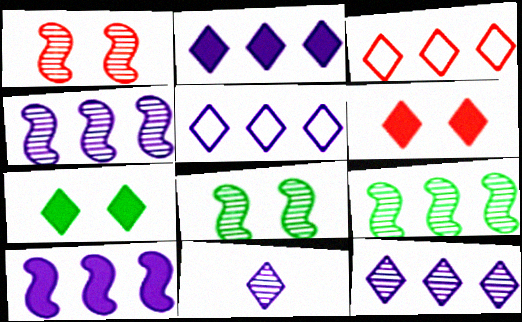[[2, 5, 12], 
[3, 7, 11]]